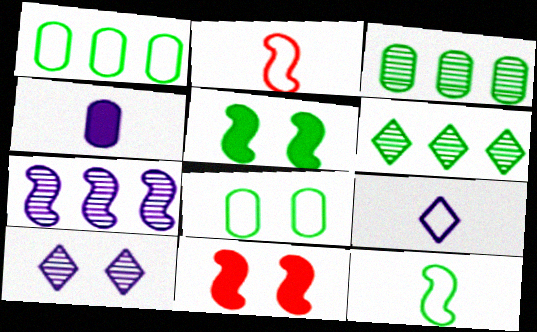[[2, 5, 7], 
[3, 9, 11], 
[7, 11, 12], 
[8, 10, 11]]